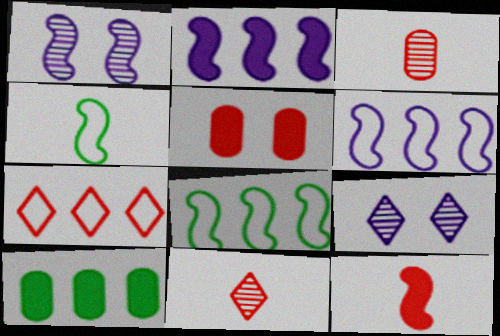[[1, 8, 12]]